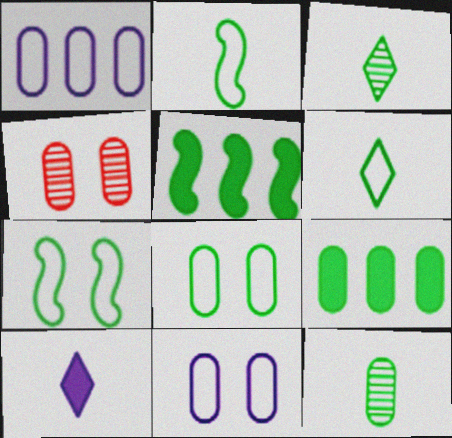[[3, 5, 8], 
[3, 7, 9], 
[8, 9, 12]]